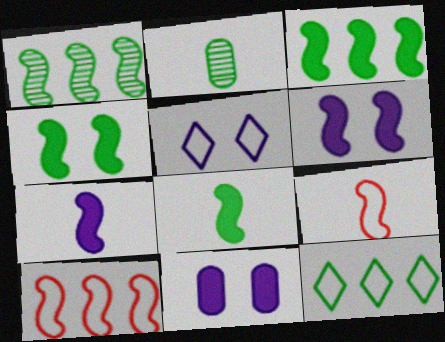[[1, 6, 9], 
[2, 4, 12], 
[3, 4, 8]]